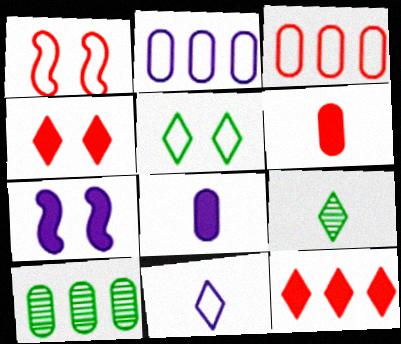[[3, 7, 9]]